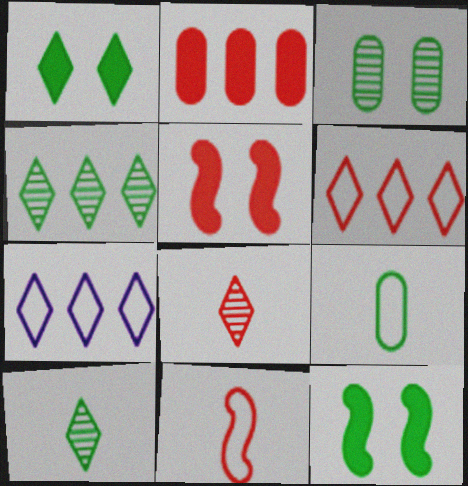[[1, 7, 8], 
[4, 9, 12]]